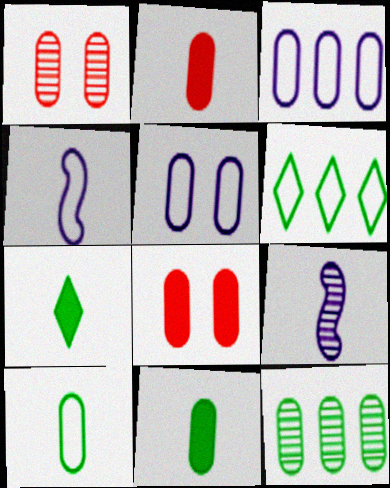[[1, 3, 11], 
[2, 5, 12], 
[6, 8, 9]]